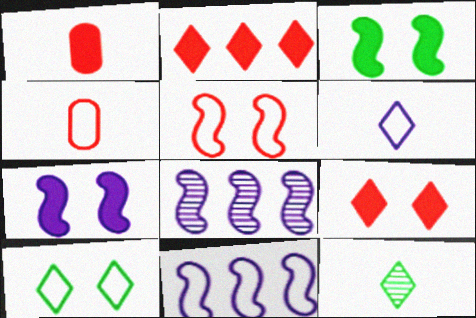[[1, 8, 10], 
[4, 10, 11]]